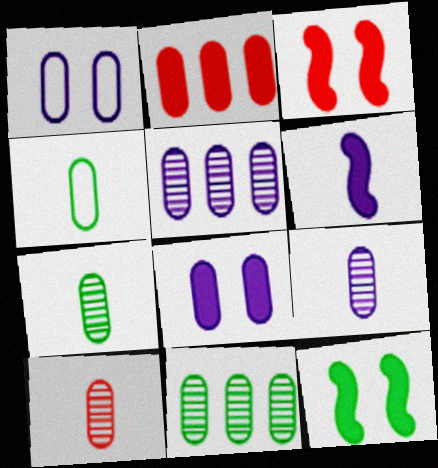[[1, 2, 7], 
[7, 9, 10]]